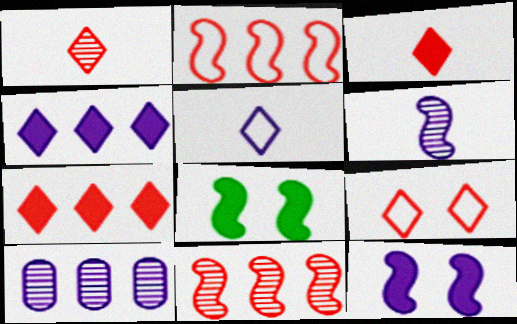[[1, 7, 9], 
[2, 6, 8], 
[5, 10, 12]]